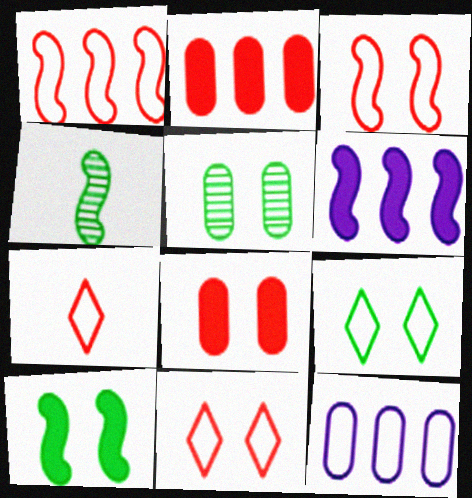[[3, 4, 6], 
[5, 6, 7], 
[5, 9, 10]]